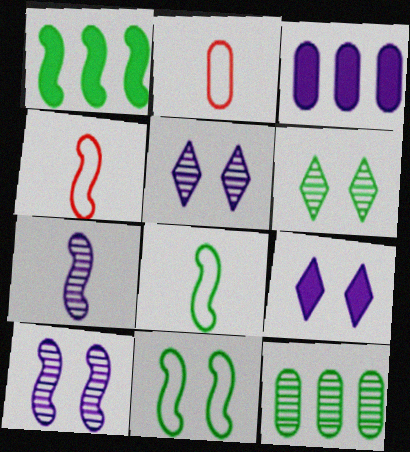[[1, 2, 5], 
[1, 4, 10], 
[3, 4, 6], 
[4, 9, 12]]